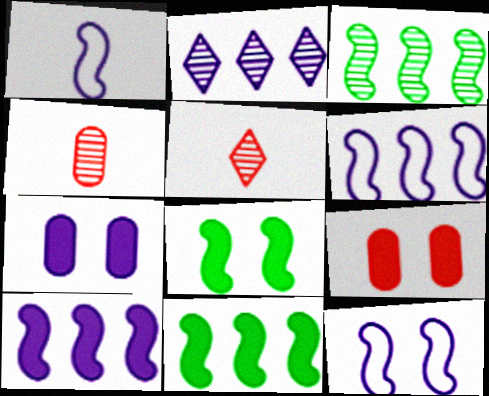[[1, 2, 7], 
[1, 6, 12]]